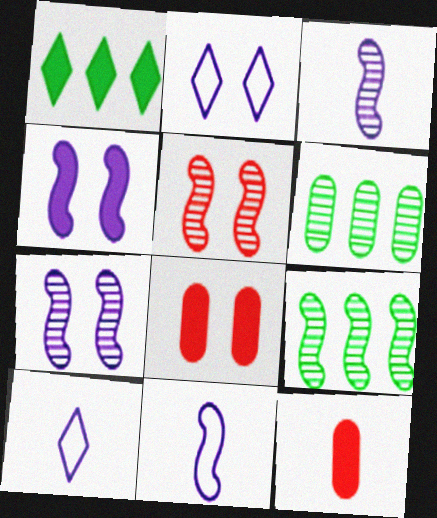[[1, 4, 12], 
[2, 9, 12], 
[3, 5, 9], 
[8, 9, 10]]